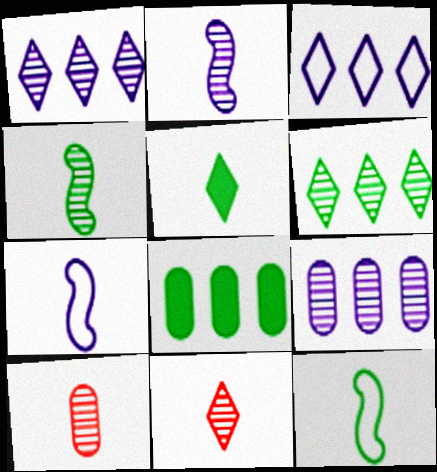[[5, 7, 10]]